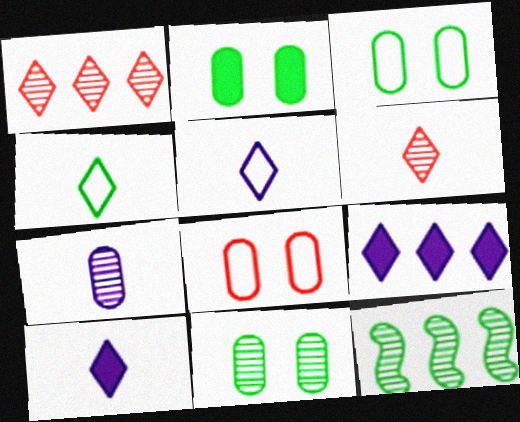[[2, 3, 11], 
[2, 4, 12], 
[4, 6, 10], 
[8, 10, 12]]